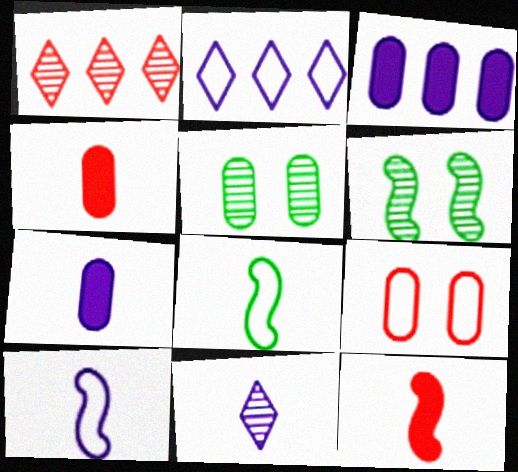[[1, 9, 12], 
[2, 4, 6], 
[2, 5, 12], 
[2, 8, 9], 
[4, 8, 11], 
[7, 10, 11]]